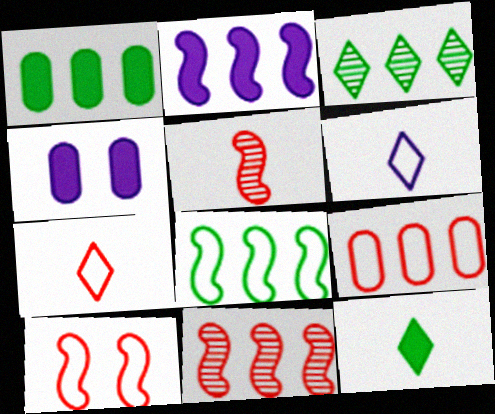[[1, 3, 8], 
[2, 3, 9], 
[2, 8, 11], 
[7, 9, 10]]